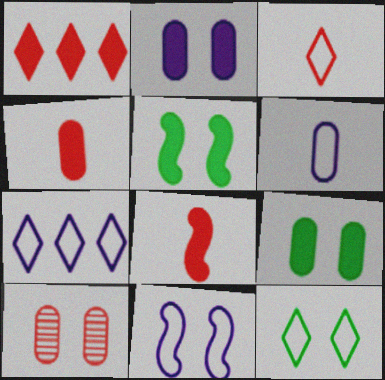[[3, 7, 12], 
[6, 7, 11]]